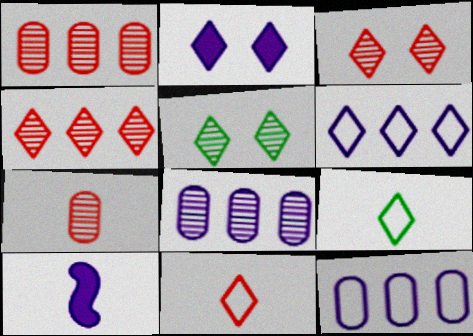[[2, 4, 9], 
[7, 9, 10]]